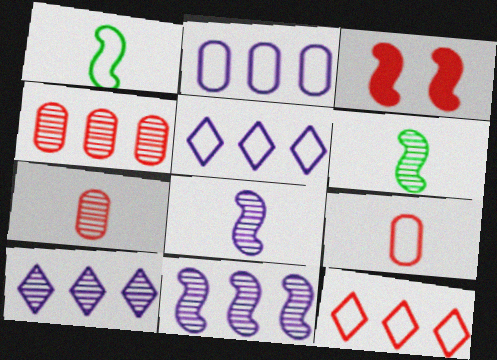[[1, 3, 11], 
[3, 7, 12]]